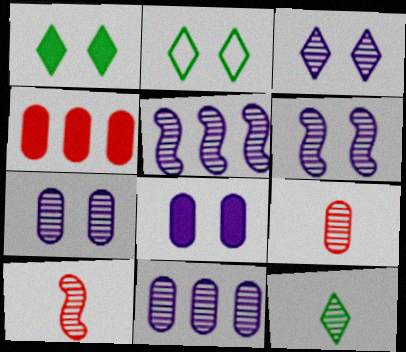[[3, 6, 7]]